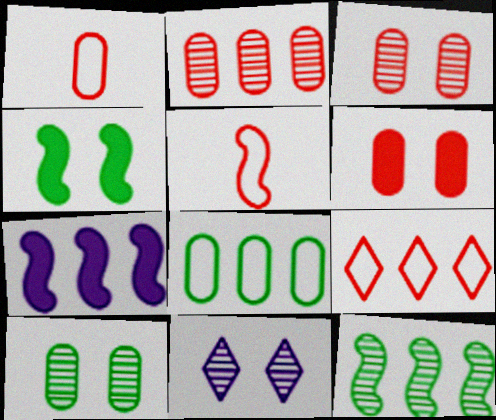[[1, 2, 6]]